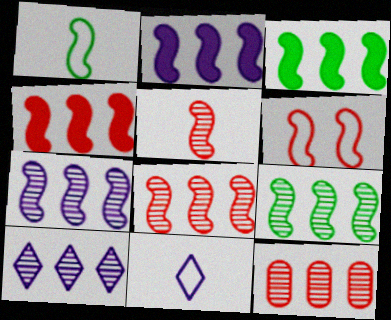[[2, 3, 4], 
[4, 5, 6], 
[7, 8, 9], 
[9, 10, 12]]